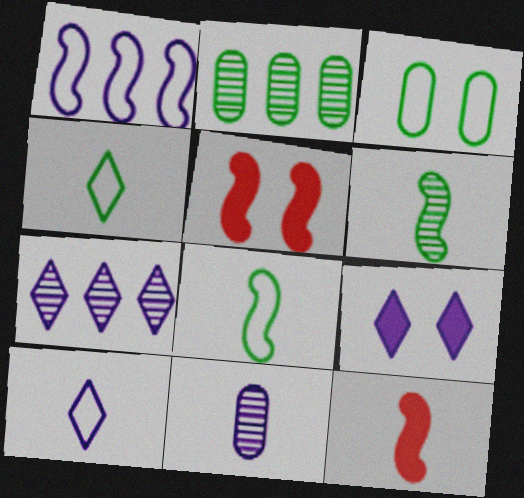[[1, 5, 6], 
[1, 9, 11], 
[2, 5, 10], 
[3, 7, 12], 
[4, 11, 12], 
[7, 9, 10]]